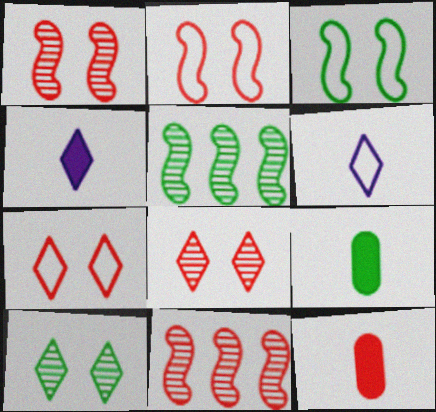[[7, 11, 12]]